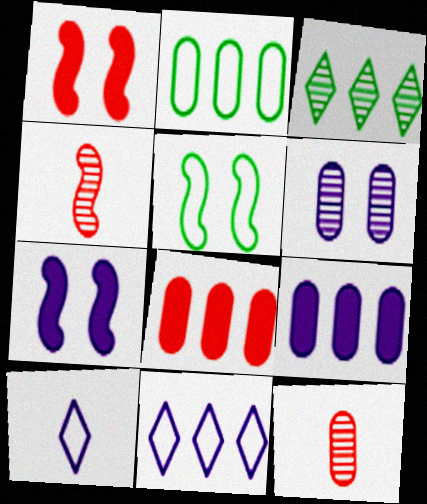[[3, 4, 6]]